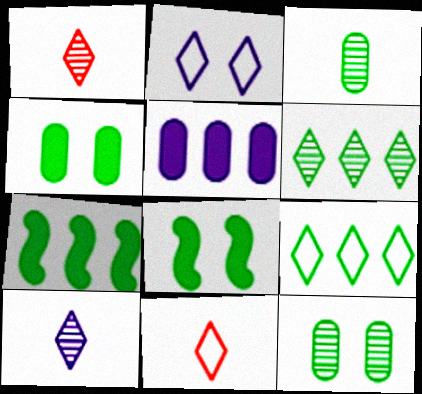[[2, 9, 11], 
[3, 8, 9]]